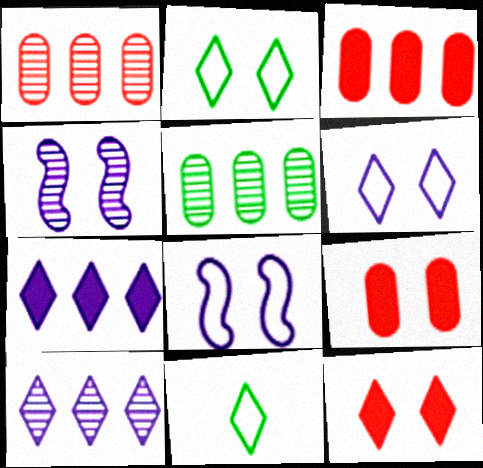[[2, 4, 9], 
[3, 4, 11], 
[10, 11, 12]]